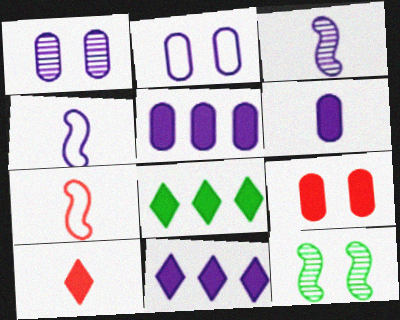[[1, 4, 11], 
[1, 7, 8], 
[2, 3, 11]]